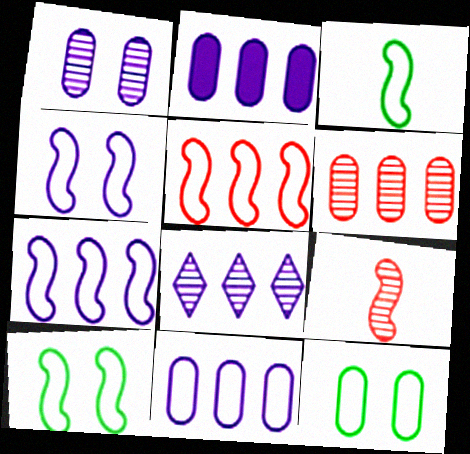[[2, 7, 8], 
[3, 4, 5]]